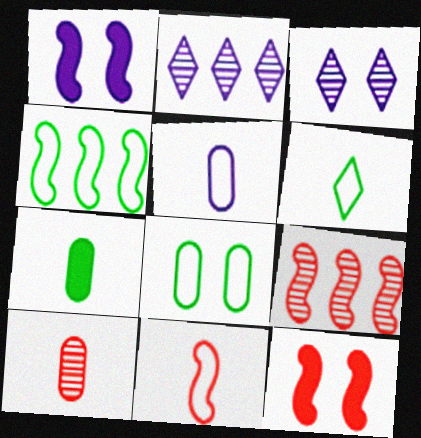[[1, 2, 5], 
[3, 8, 12], 
[4, 6, 8], 
[5, 6, 11], 
[5, 7, 10], 
[9, 11, 12]]